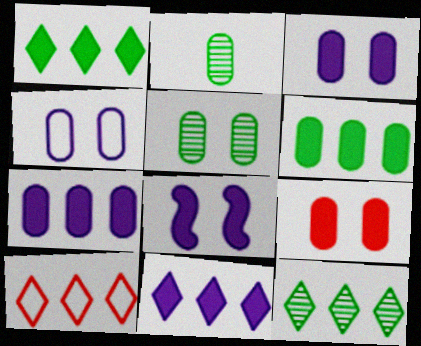[[2, 8, 10], 
[4, 5, 9], 
[10, 11, 12]]